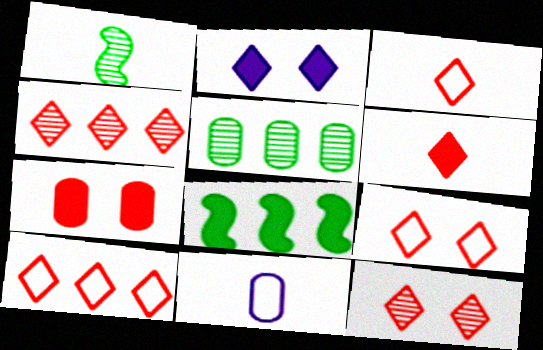[[1, 6, 11], 
[3, 9, 10], 
[4, 6, 9], 
[5, 7, 11], 
[6, 10, 12], 
[8, 11, 12]]